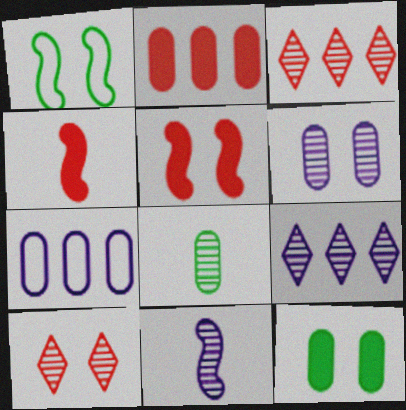[[6, 9, 11]]